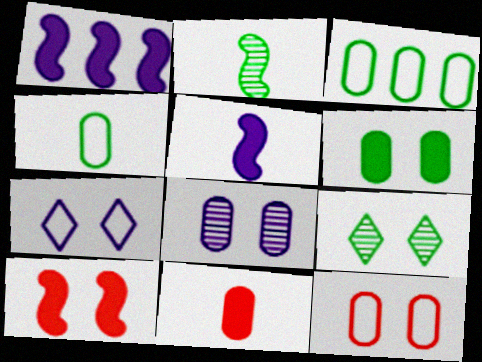[[3, 8, 11], 
[6, 8, 12]]